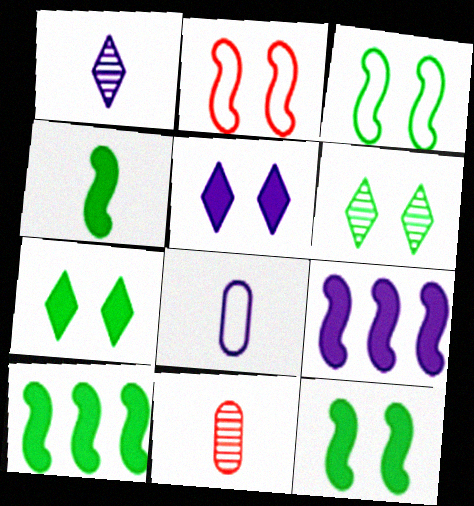[[4, 10, 12]]